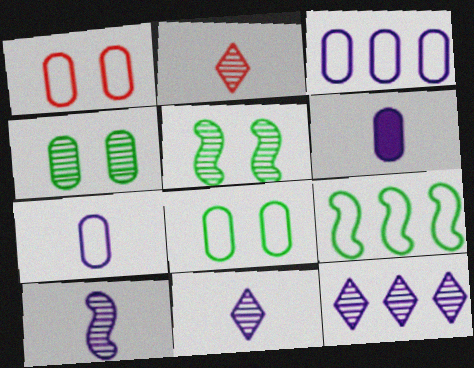[]